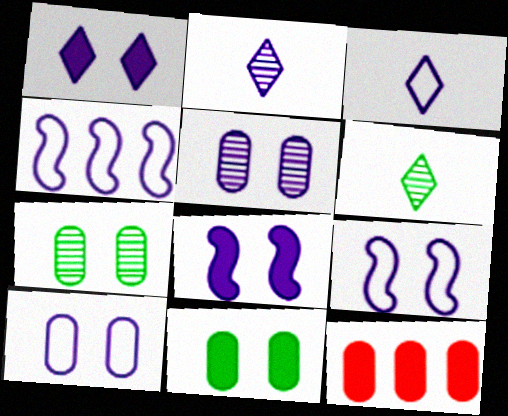[[1, 5, 9], 
[3, 4, 10], 
[6, 9, 12]]